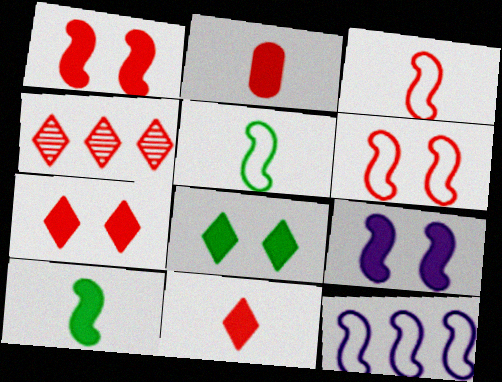[[2, 4, 6], 
[5, 6, 12]]